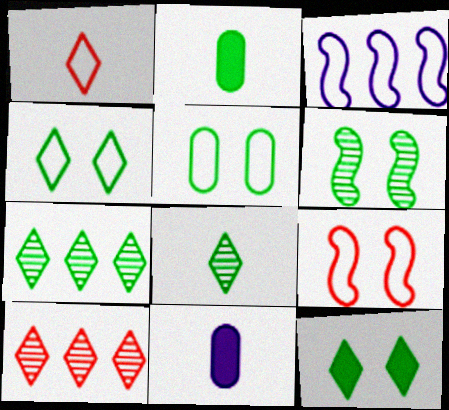[[1, 3, 5], 
[5, 6, 12], 
[7, 9, 11]]